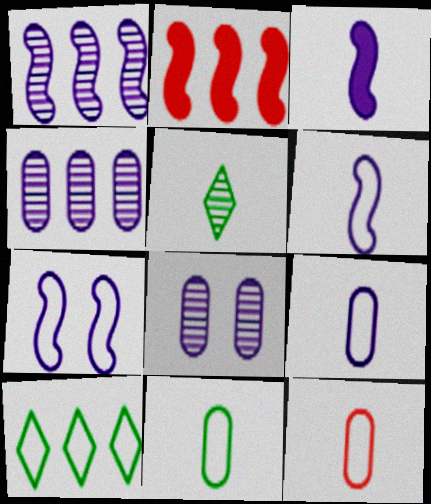[[1, 3, 7], 
[2, 4, 10], 
[3, 5, 12], 
[7, 10, 12], 
[9, 11, 12]]